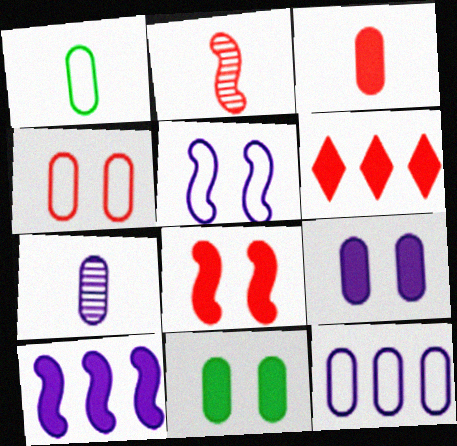[[1, 3, 7], 
[1, 4, 12], 
[2, 4, 6], 
[3, 6, 8], 
[7, 9, 12]]